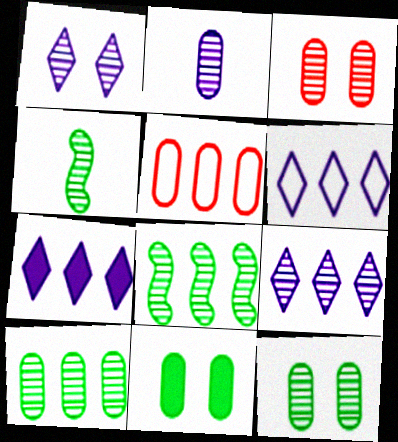[[2, 3, 10], 
[2, 5, 11], 
[3, 4, 9], 
[5, 7, 8], 
[6, 7, 9]]